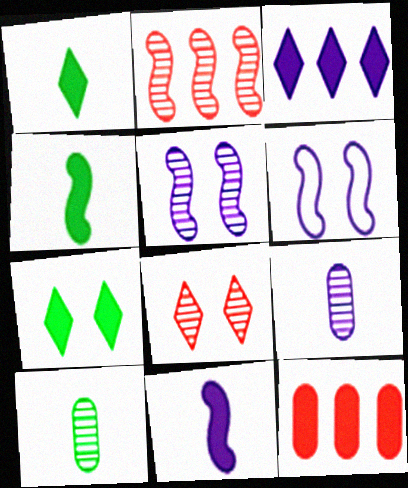[[2, 4, 6], 
[3, 6, 9], 
[7, 11, 12]]